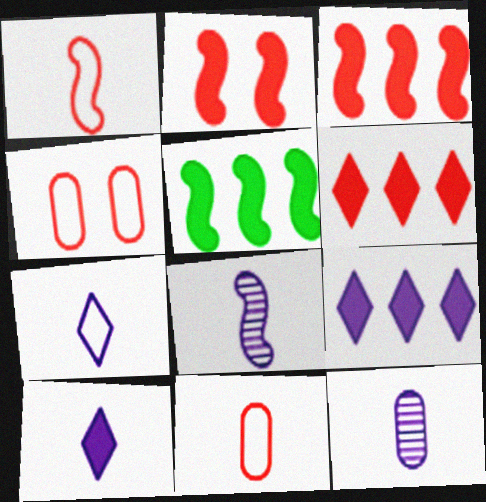[]